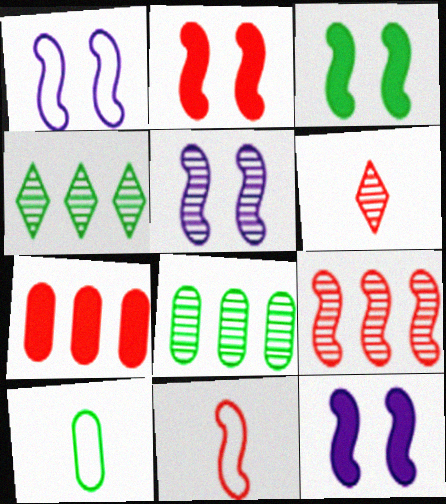[[1, 5, 12], 
[2, 3, 12], 
[2, 9, 11], 
[3, 4, 10], 
[5, 6, 8]]